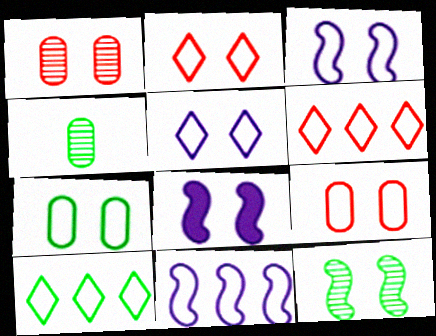[[2, 3, 7], 
[4, 6, 8]]